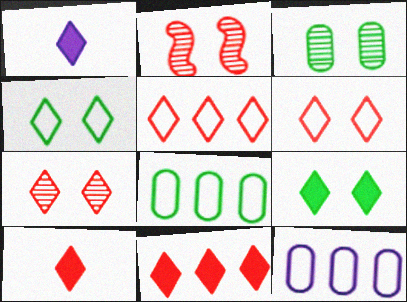[[1, 2, 8], 
[1, 9, 11], 
[5, 7, 10]]